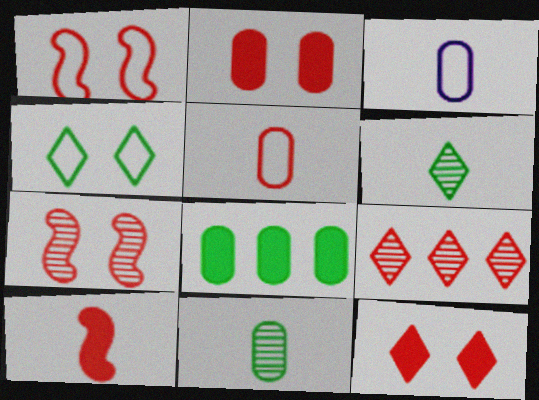[[3, 6, 10]]